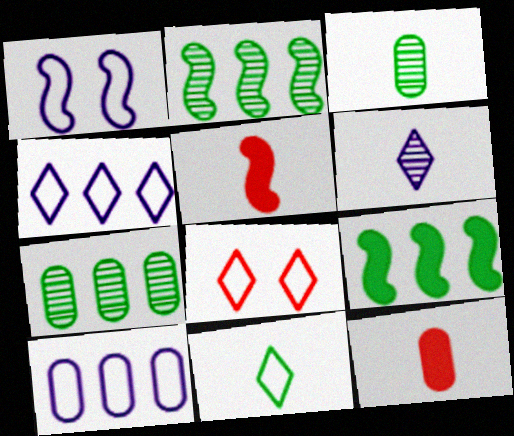[[1, 2, 5], 
[4, 8, 11]]